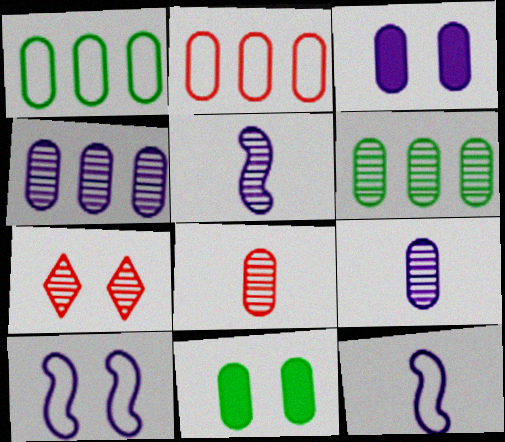[[1, 3, 8], 
[2, 9, 11], 
[5, 6, 7], 
[7, 10, 11]]